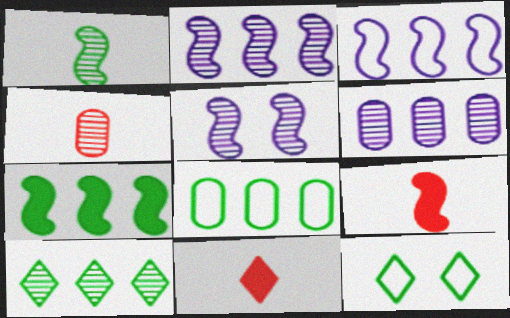[[4, 5, 10], 
[5, 8, 11], 
[6, 9, 12], 
[7, 8, 10]]